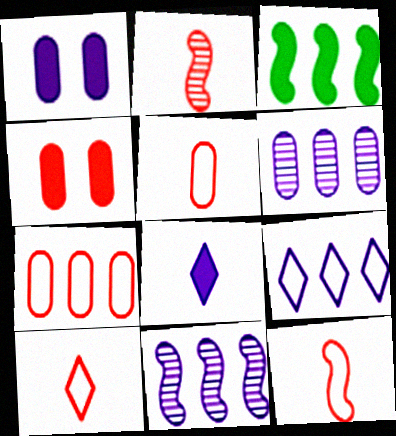[[3, 4, 8], 
[5, 10, 12]]